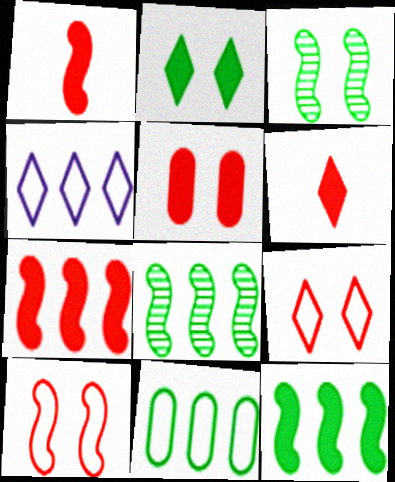[[5, 6, 7]]